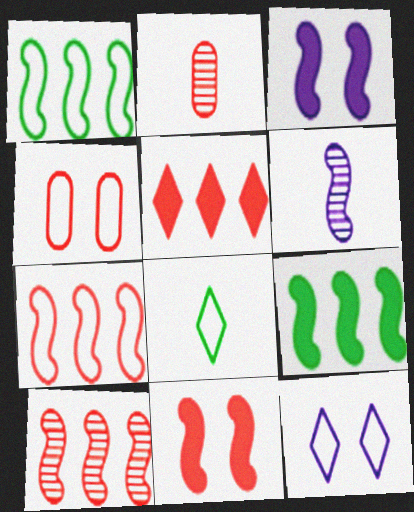[[1, 6, 11], 
[2, 9, 12]]